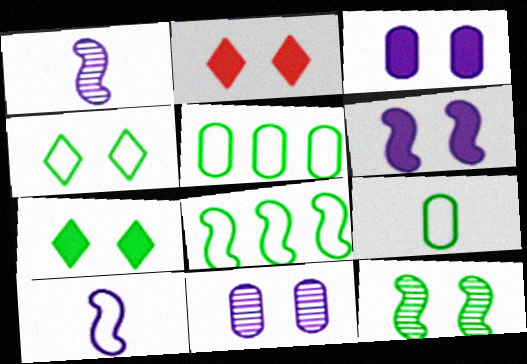[[1, 2, 5], 
[4, 8, 9]]